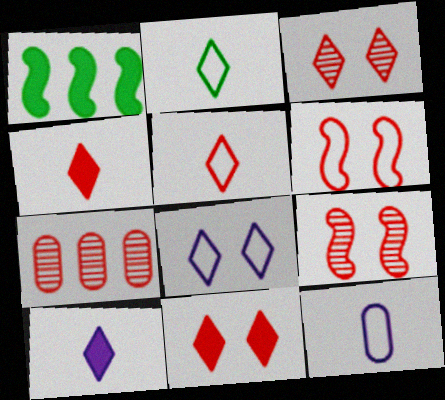[[1, 3, 12], 
[4, 6, 7]]